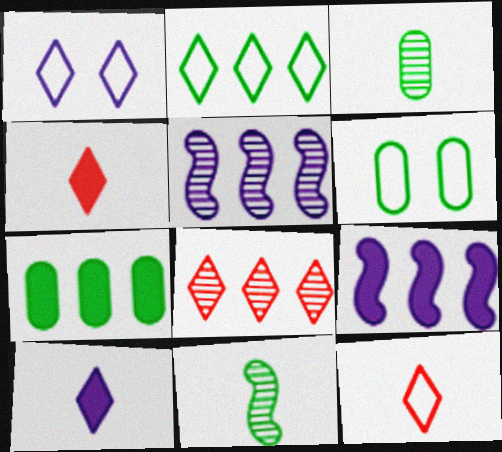[[1, 2, 12], 
[3, 6, 7], 
[4, 5, 6]]